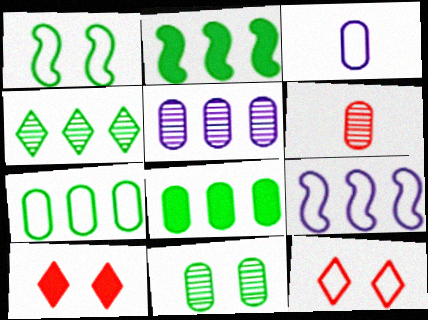[[2, 4, 7], 
[5, 6, 11]]